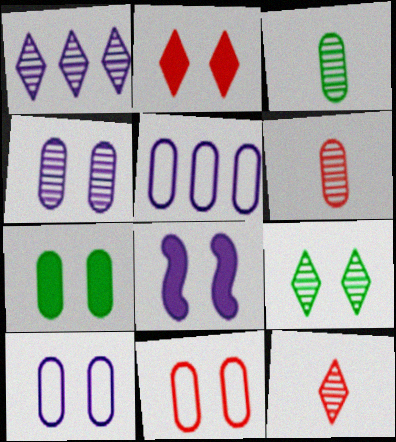[[1, 9, 12], 
[2, 7, 8], 
[4, 7, 11], 
[5, 6, 7], 
[8, 9, 11]]